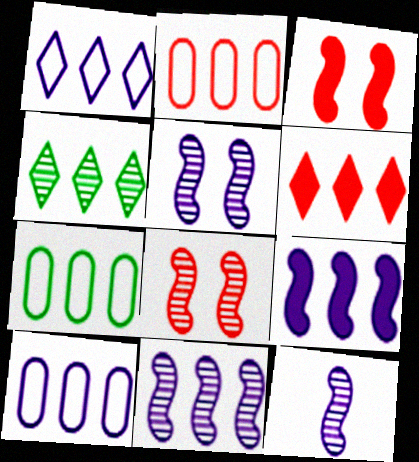[[1, 4, 6], 
[2, 4, 9], 
[2, 7, 10], 
[5, 11, 12], 
[6, 7, 11]]